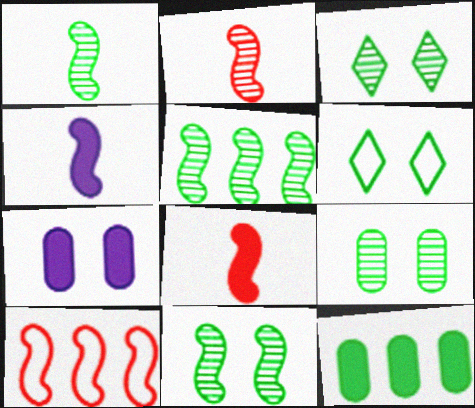[[1, 5, 11], 
[1, 6, 12], 
[3, 9, 11], 
[4, 10, 11]]